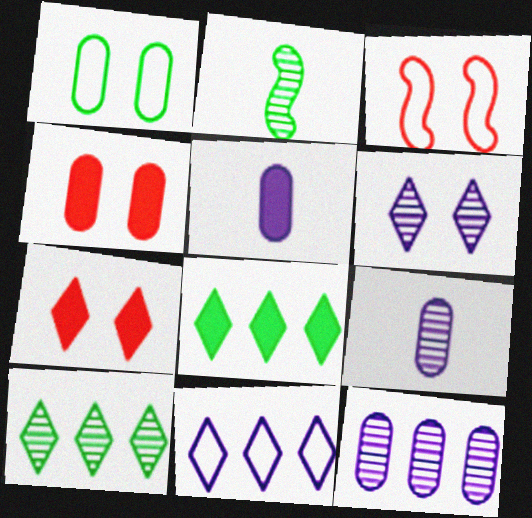[[1, 2, 8], 
[2, 4, 11], 
[3, 5, 10], 
[3, 8, 9]]